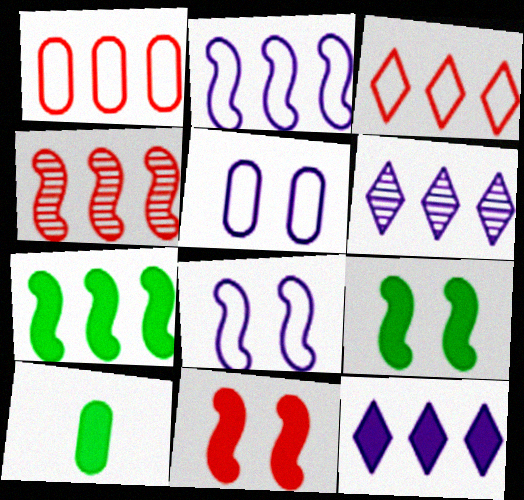[[1, 6, 7], 
[2, 4, 7], 
[10, 11, 12]]